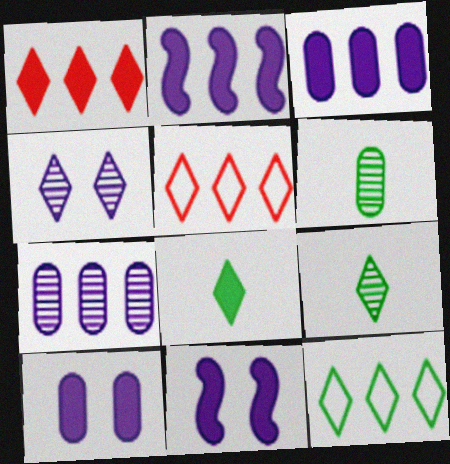[[4, 5, 8], 
[5, 6, 11]]